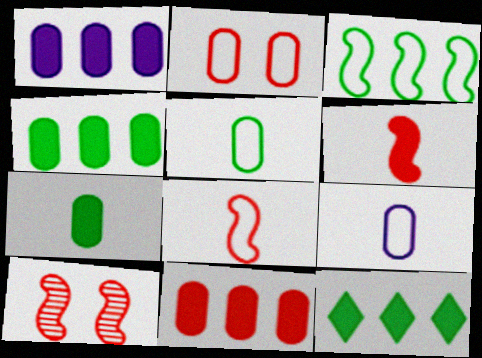[[1, 4, 11], 
[9, 10, 12]]